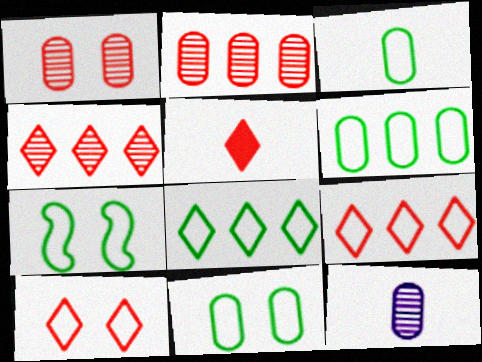[[3, 6, 11], 
[3, 7, 8], 
[4, 5, 10]]